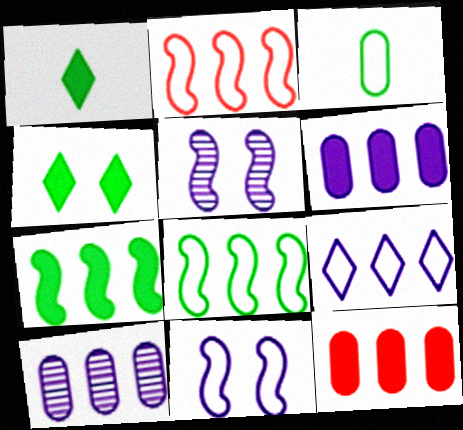[]